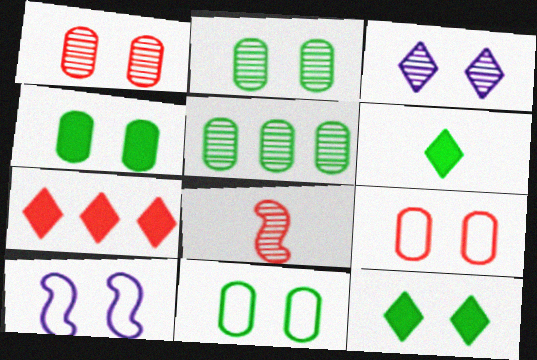[[1, 10, 12], 
[2, 4, 11], 
[3, 5, 8], 
[7, 8, 9]]